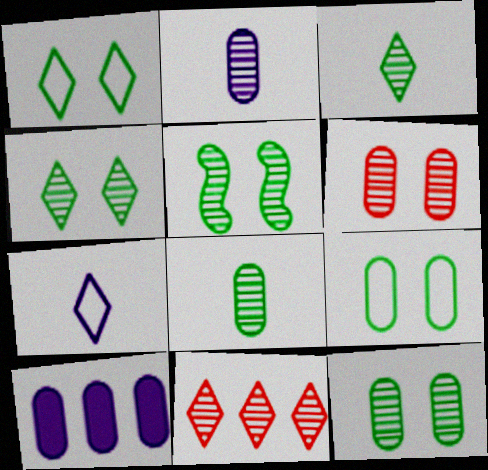[[2, 5, 11], 
[4, 5, 12]]